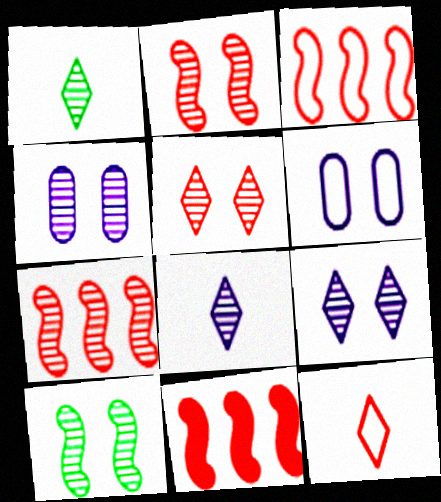[[1, 4, 7], 
[1, 6, 11], 
[3, 7, 11], 
[4, 5, 10]]